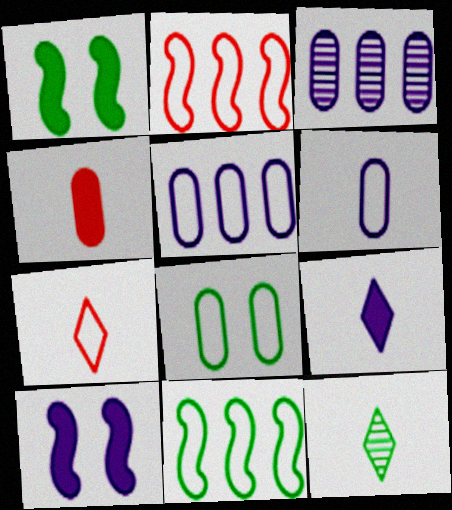[[1, 3, 7], 
[3, 4, 8], 
[7, 9, 12]]